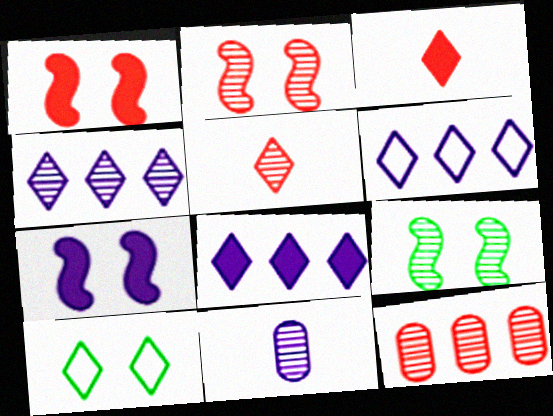[[2, 5, 12], 
[3, 4, 10], 
[4, 6, 8], 
[5, 8, 10], 
[6, 7, 11]]